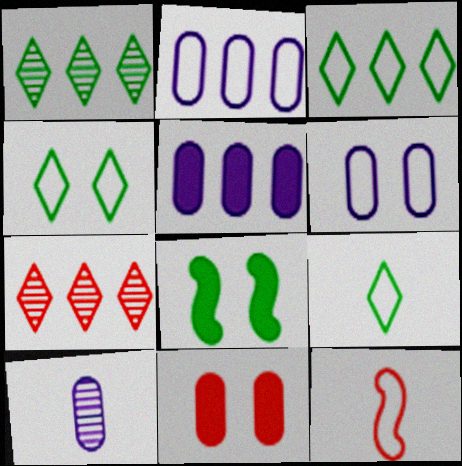[[2, 4, 12], 
[3, 4, 9], 
[3, 6, 12], 
[5, 6, 10], 
[7, 11, 12]]